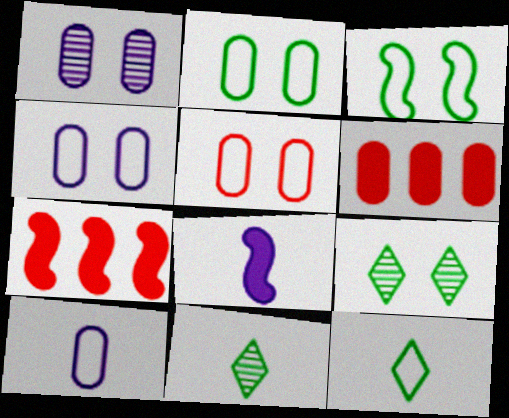[[1, 7, 12], 
[2, 4, 5], 
[4, 7, 11], 
[7, 9, 10]]